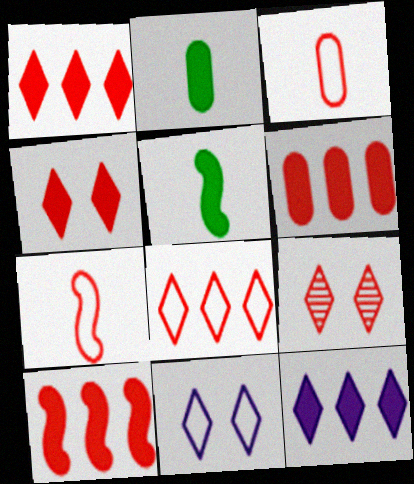[[1, 6, 10], 
[3, 9, 10], 
[6, 7, 9]]